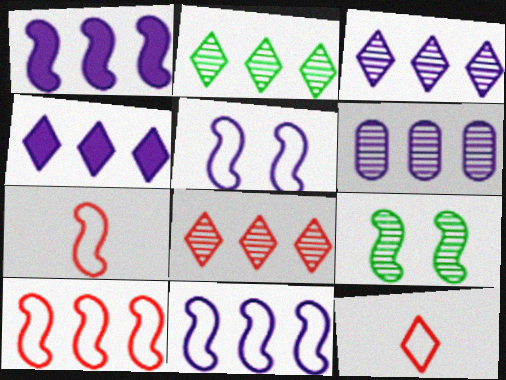[[1, 7, 9], 
[2, 3, 8], 
[4, 6, 11]]